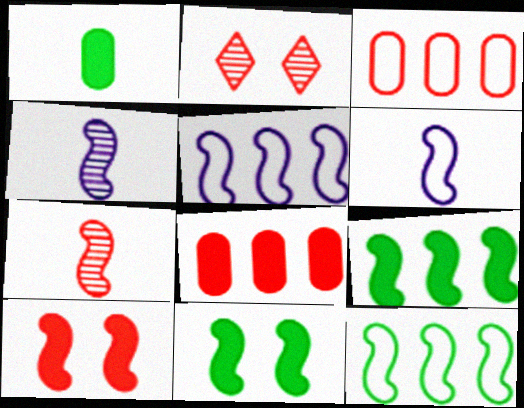[[1, 2, 5], 
[4, 10, 12], 
[5, 7, 11]]